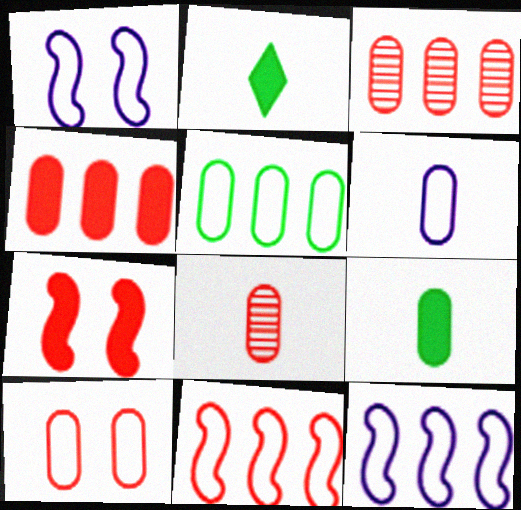[[1, 2, 3], 
[4, 8, 10], 
[5, 6, 10], 
[6, 8, 9]]